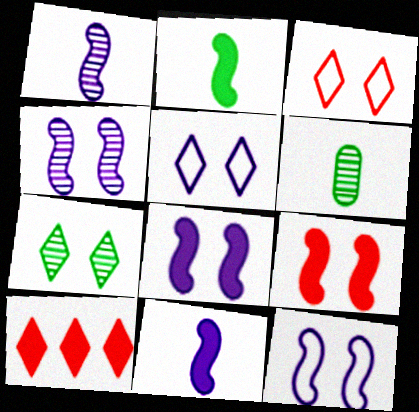[[4, 8, 12], 
[6, 10, 12]]